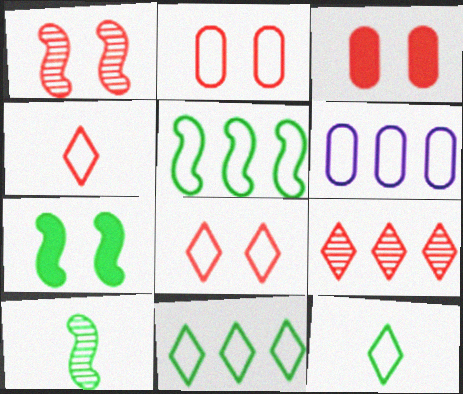[[1, 3, 8], 
[5, 7, 10]]